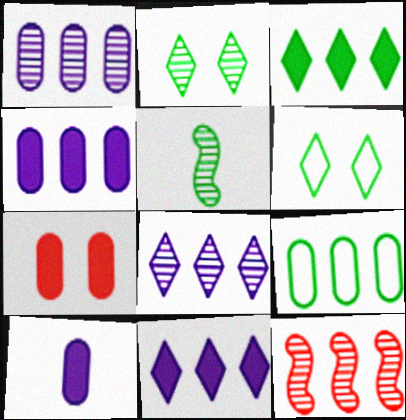[[6, 10, 12], 
[9, 11, 12]]